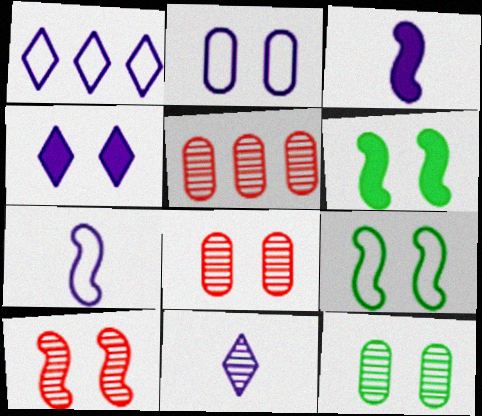[[1, 2, 7], 
[1, 4, 11], 
[4, 8, 9]]